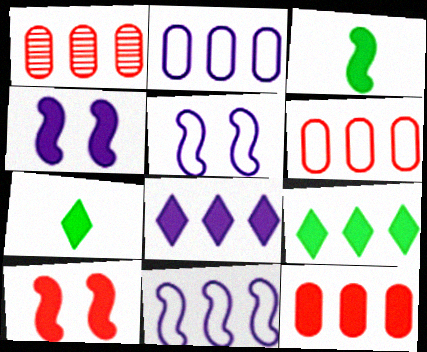[[1, 5, 7], 
[1, 6, 12], 
[1, 9, 11], 
[4, 7, 12]]